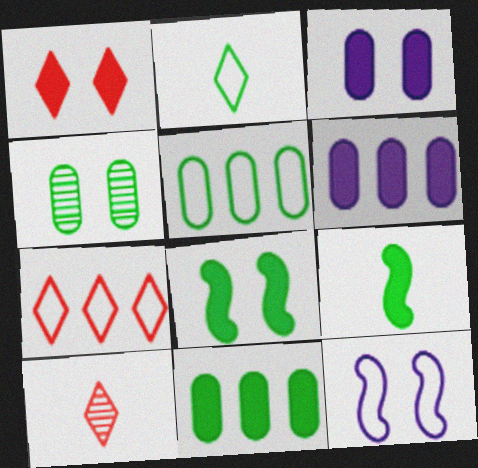[[1, 3, 8], 
[1, 4, 12], 
[1, 6, 9], 
[1, 7, 10], 
[10, 11, 12]]